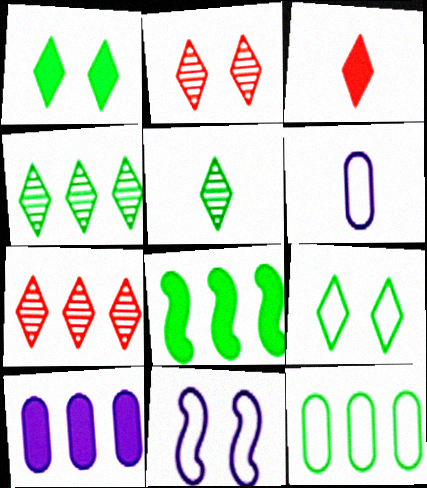[[2, 6, 8], 
[4, 8, 12]]